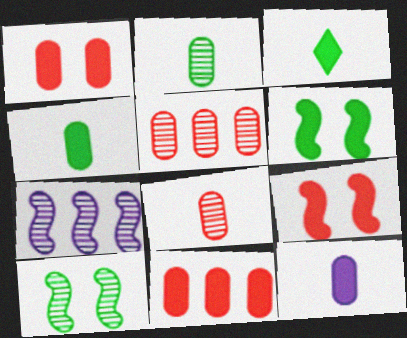[]